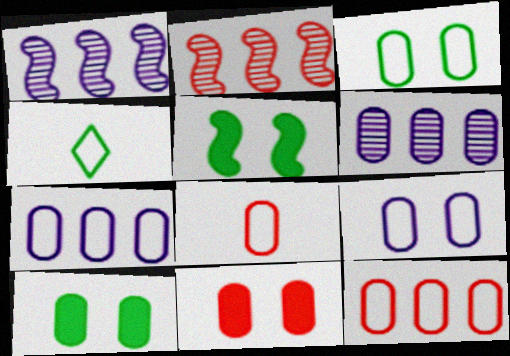[[1, 4, 11], 
[3, 7, 8], 
[6, 8, 10]]